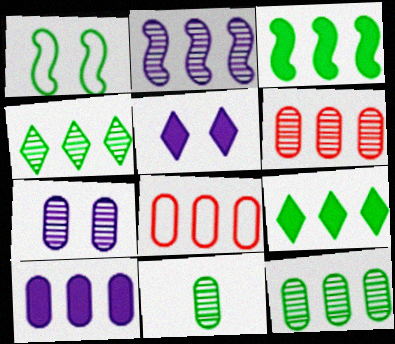[[1, 9, 11], 
[2, 4, 6], 
[2, 8, 9], 
[6, 7, 11], 
[8, 10, 12]]